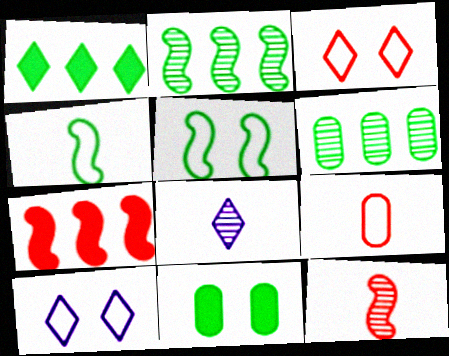[[1, 3, 8]]